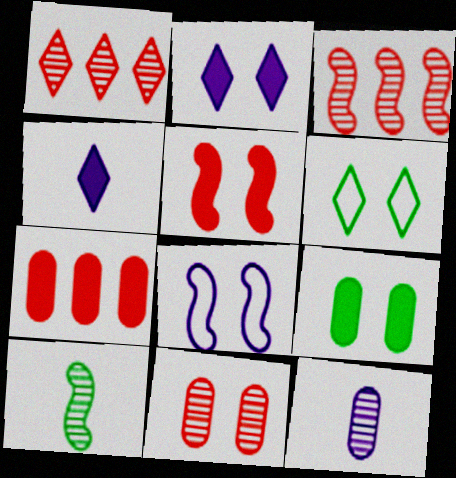[[1, 4, 6], 
[2, 5, 9]]